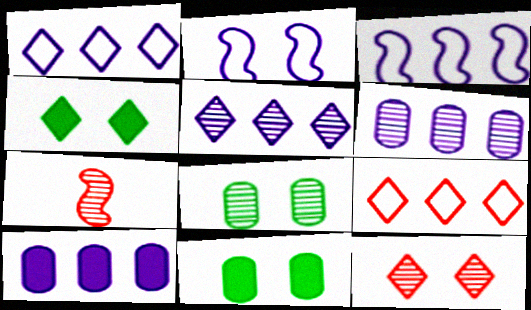[[1, 7, 11], 
[2, 11, 12], 
[3, 5, 10], 
[5, 7, 8]]